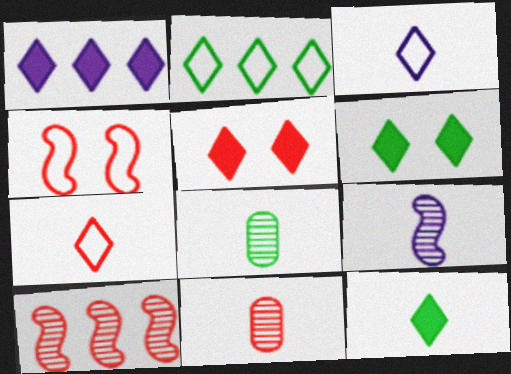[[1, 4, 8], 
[1, 5, 12]]